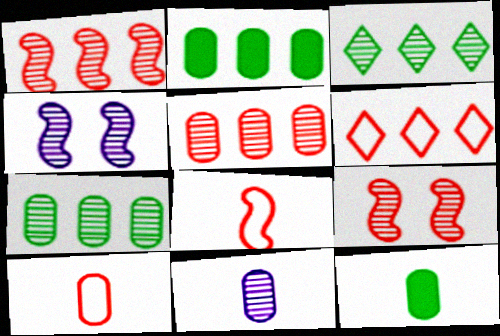[[3, 9, 11], 
[4, 6, 12], 
[10, 11, 12]]